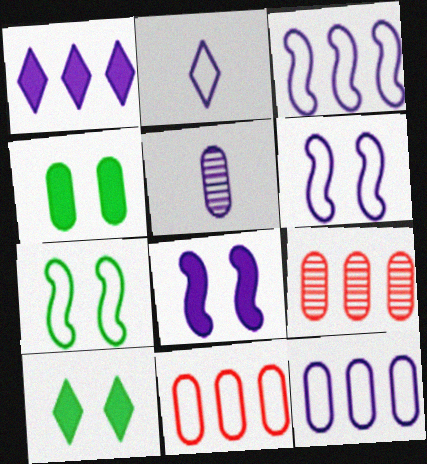[[1, 5, 6], 
[2, 6, 12], 
[2, 7, 11], 
[4, 5, 11]]